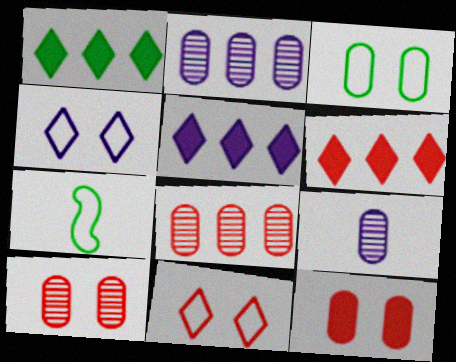[[1, 5, 6], 
[5, 7, 10]]